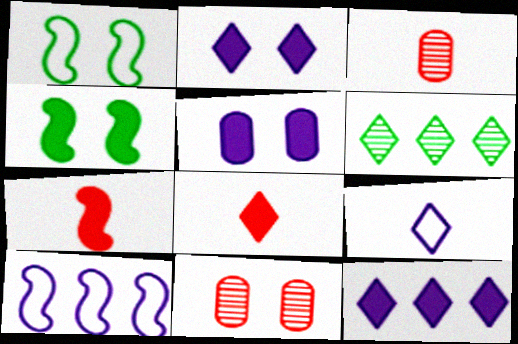[[1, 2, 11], 
[1, 3, 12]]